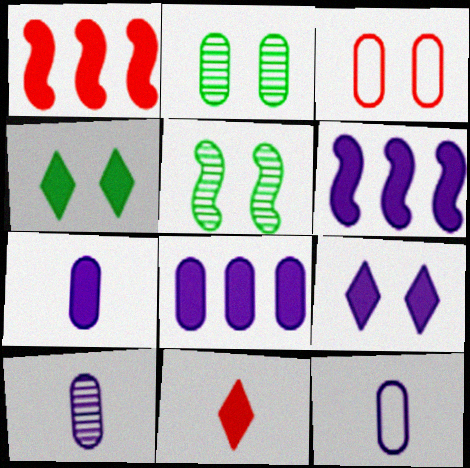[[1, 4, 7], 
[3, 5, 9], 
[6, 7, 9], 
[7, 10, 12]]